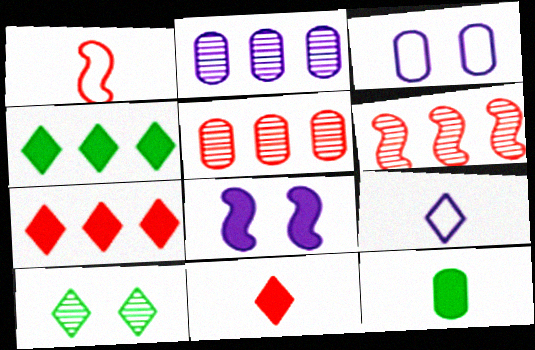[[2, 8, 9], 
[3, 5, 12], 
[7, 8, 12], 
[7, 9, 10]]